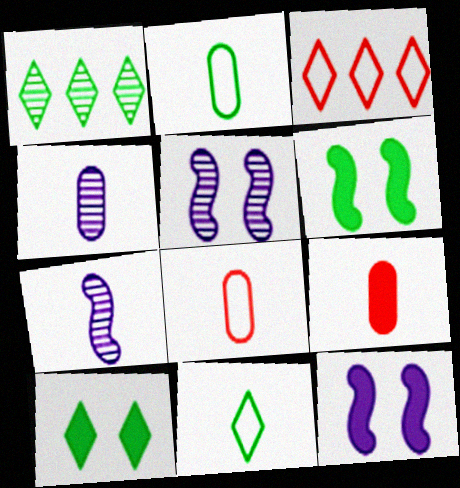[[1, 2, 6], 
[1, 8, 12], 
[1, 10, 11], 
[2, 4, 9], 
[3, 4, 6], 
[7, 9, 11]]